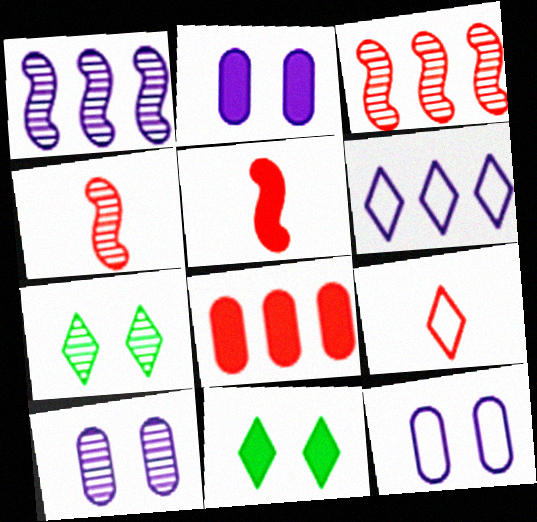[[2, 10, 12]]